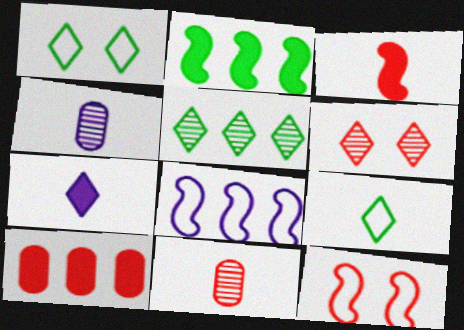[[3, 4, 9], 
[5, 8, 10]]